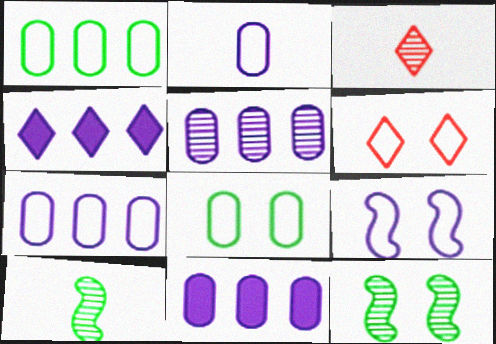[[3, 5, 12], 
[5, 7, 11], 
[6, 8, 9], 
[6, 10, 11]]